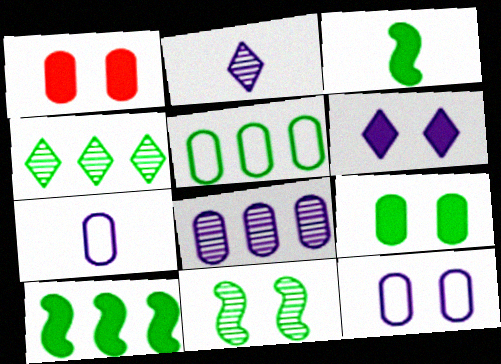[[4, 5, 10]]